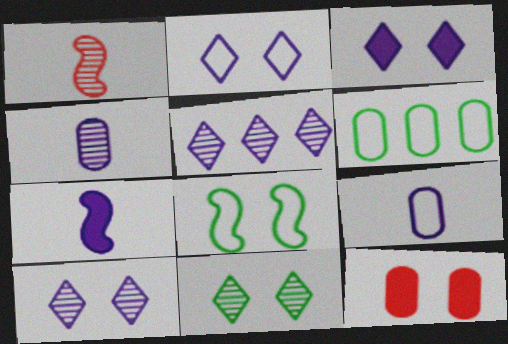[[1, 3, 6], 
[2, 3, 10], 
[4, 6, 12], 
[8, 10, 12]]